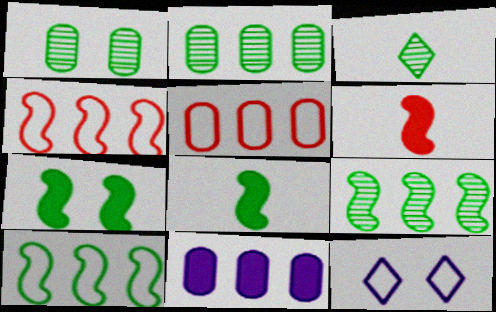[[1, 3, 9], 
[2, 5, 11], 
[2, 6, 12]]